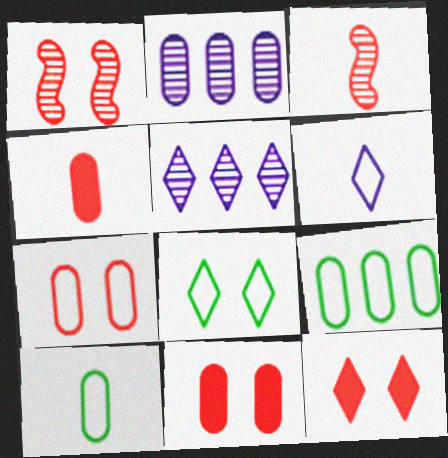[[1, 7, 12], 
[2, 10, 11]]